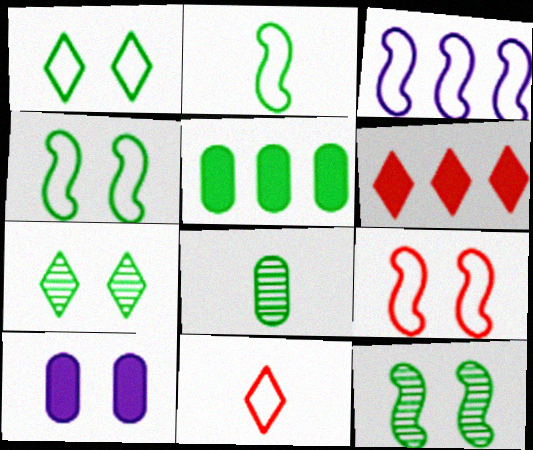[[2, 3, 9], 
[2, 5, 7], 
[7, 9, 10]]